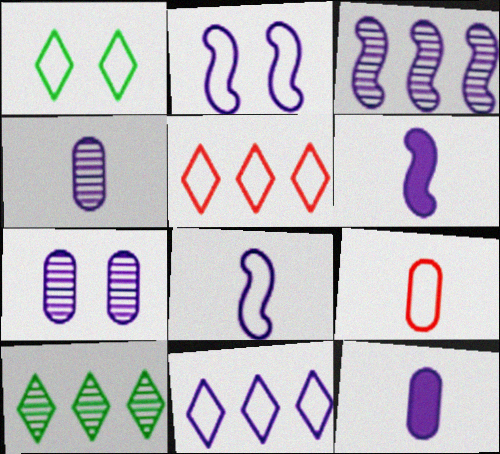[[2, 3, 6], 
[6, 7, 11]]